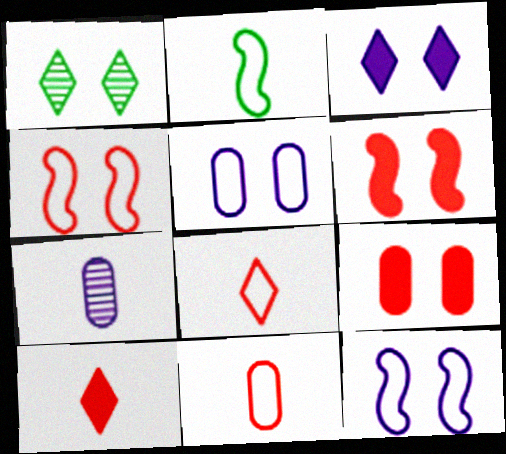[[1, 5, 6], 
[1, 9, 12], 
[2, 7, 10]]